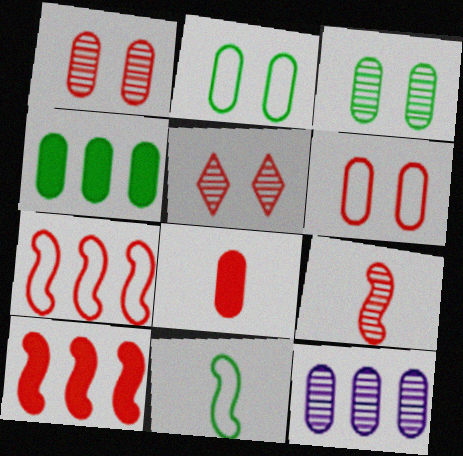[[2, 8, 12], 
[5, 7, 8]]